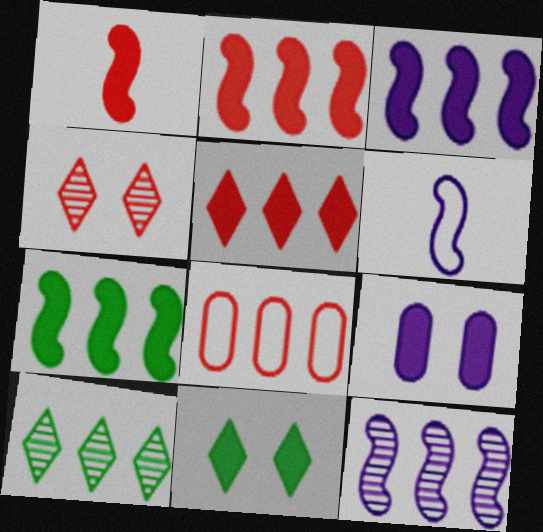[[1, 4, 8], 
[2, 3, 7], 
[3, 8, 10]]